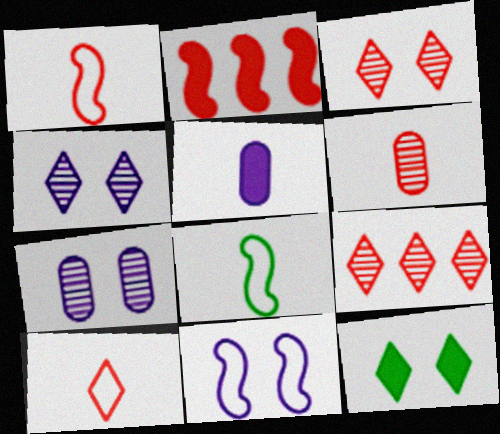[[2, 5, 12]]